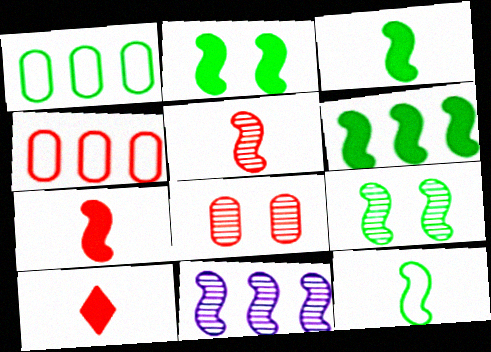[[2, 3, 6], 
[5, 9, 11], 
[6, 9, 12]]